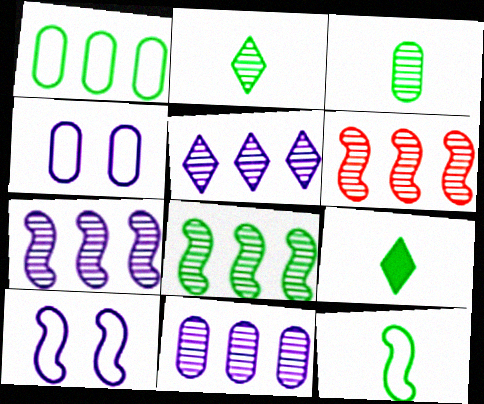[[3, 9, 12], 
[4, 6, 9], 
[5, 7, 11], 
[6, 7, 8]]